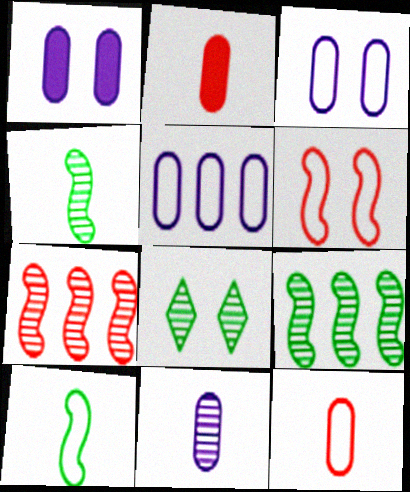[[1, 5, 11], 
[1, 6, 8], 
[7, 8, 11]]